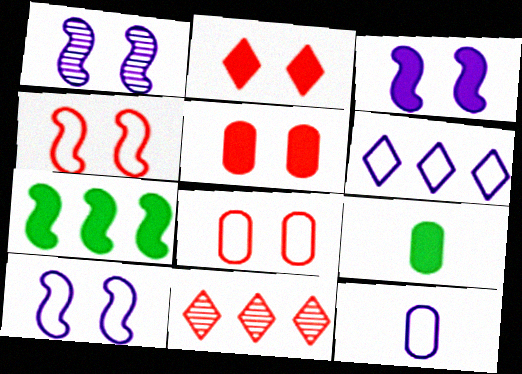[[1, 3, 10], 
[6, 10, 12], 
[9, 10, 11]]